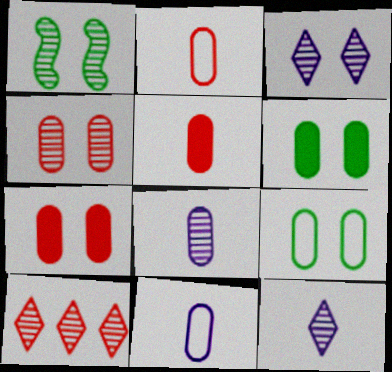[[1, 3, 4], 
[1, 8, 10]]